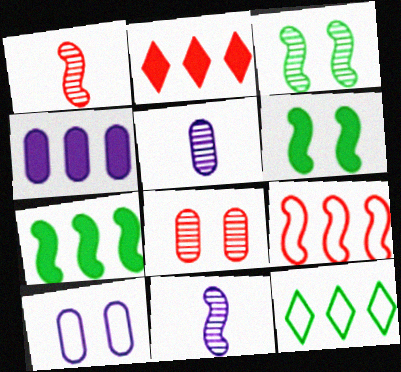[[2, 4, 7], 
[4, 5, 10], 
[6, 9, 11]]